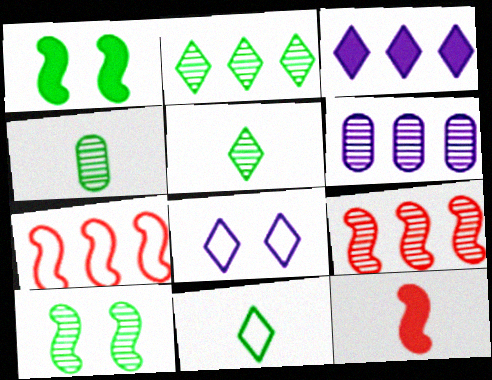[[2, 4, 10], 
[2, 6, 9]]